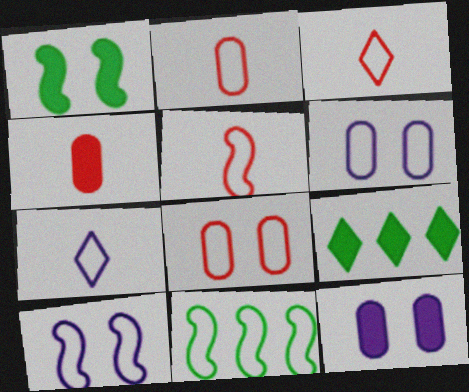[[2, 3, 5], 
[3, 6, 11], 
[5, 10, 11], 
[7, 8, 11]]